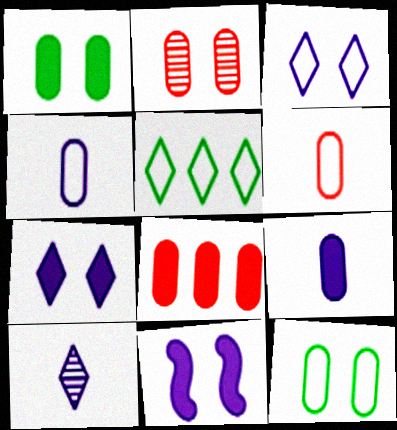[[1, 8, 9], 
[2, 6, 8]]